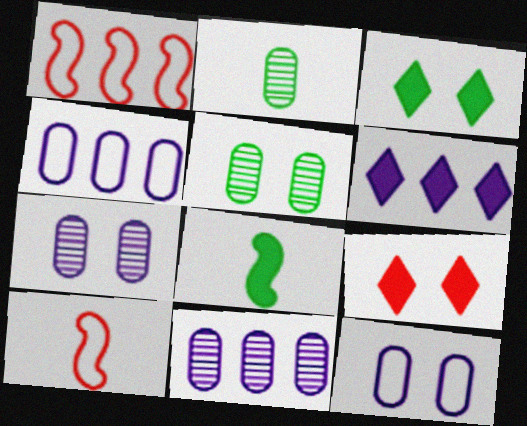[[3, 10, 11], 
[5, 6, 10]]